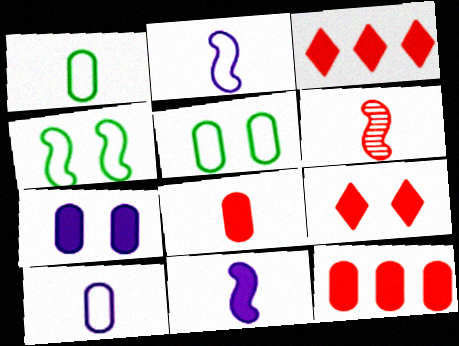[]